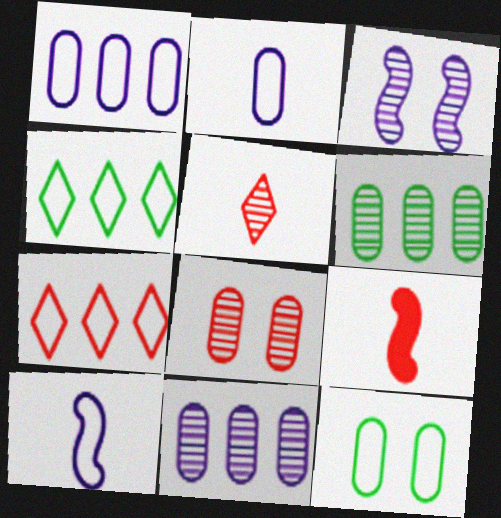[[3, 5, 6], 
[7, 8, 9], 
[7, 10, 12]]